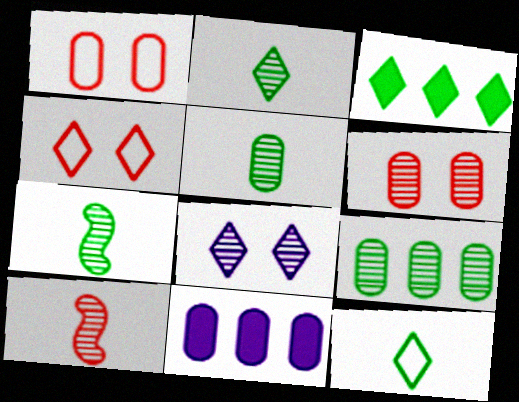[[1, 5, 11], 
[2, 5, 7], 
[4, 7, 11], 
[8, 9, 10]]